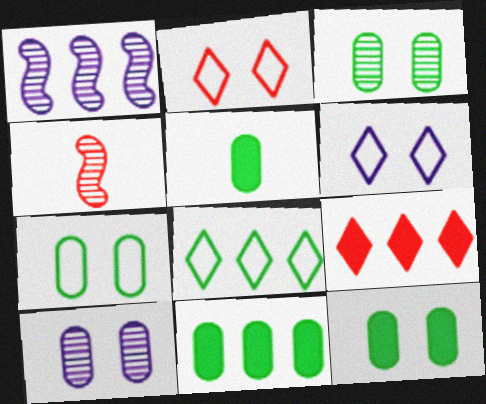[[1, 2, 5], 
[3, 7, 12], 
[4, 6, 11], 
[5, 11, 12]]